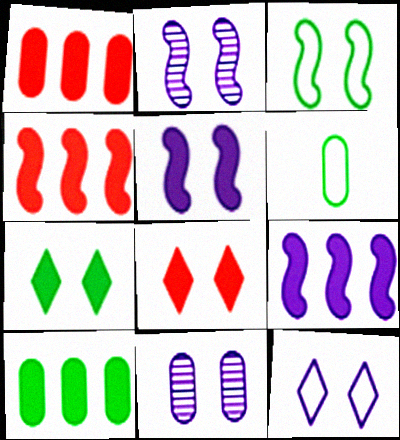[[1, 6, 11], 
[3, 8, 11], 
[5, 11, 12]]